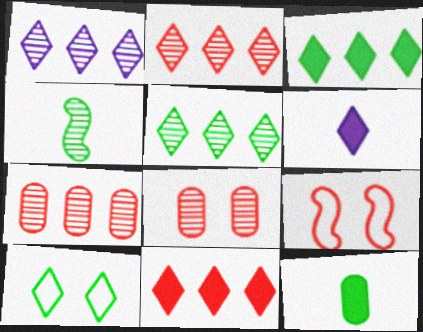[[1, 2, 5], 
[1, 4, 8], 
[1, 9, 12], 
[2, 6, 10]]